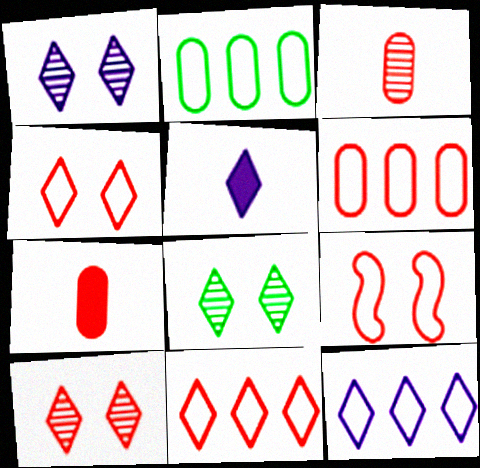[[1, 5, 12], 
[1, 8, 10], 
[5, 8, 11]]